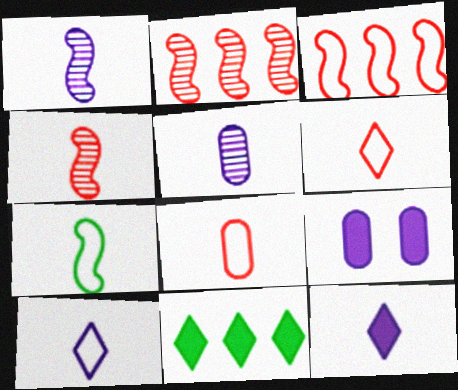[[7, 8, 10]]